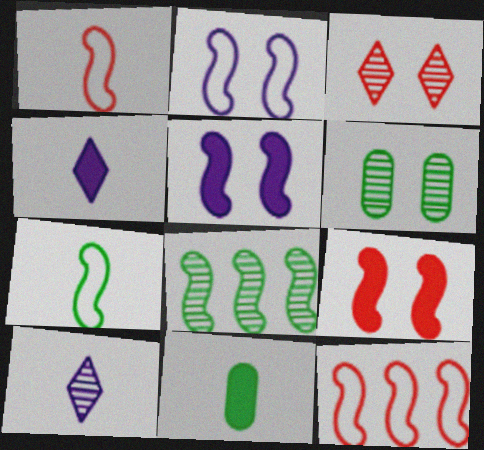[[1, 5, 8], 
[1, 10, 11], 
[2, 7, 12], 
[4, 6, 12]]